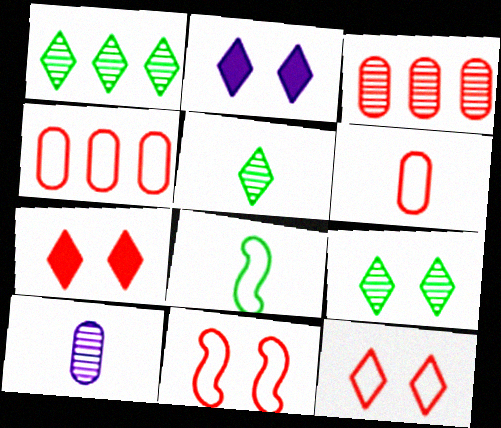[[1, 5, 9], 
[2, 3, 8], 
[2, 9, 12]]